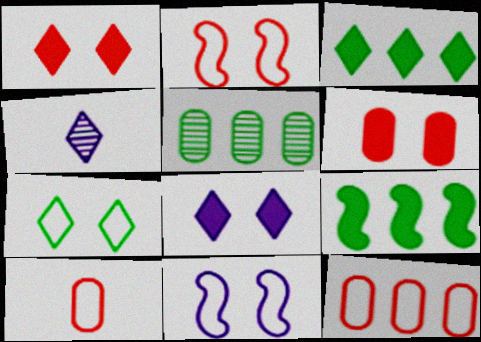[]